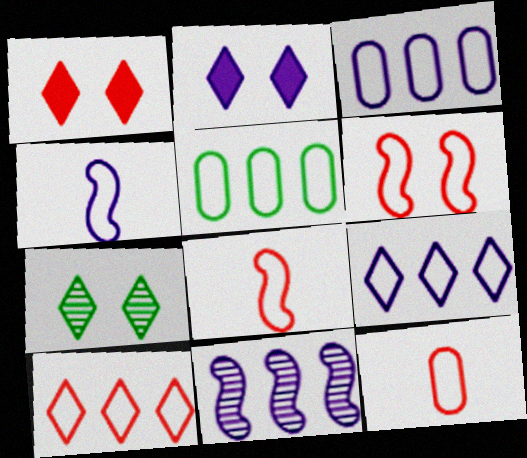[[6, 10, 12]]